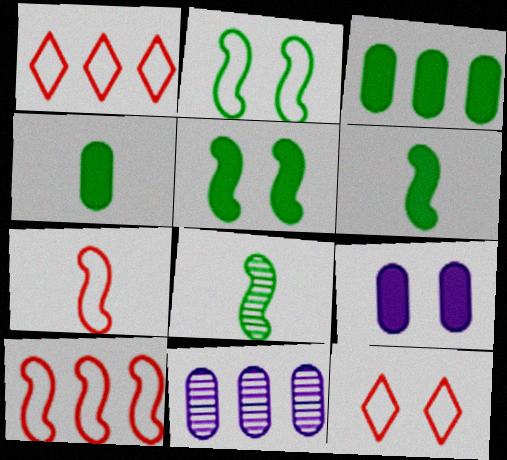[[1, 8, 9], 
[6, 11, 12]]